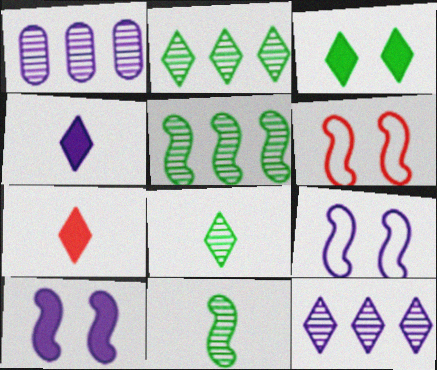[[1, 4, 9]]